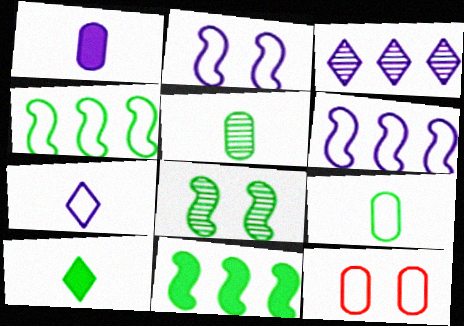[[1, 2, 3], 
[4, 7, 12]]